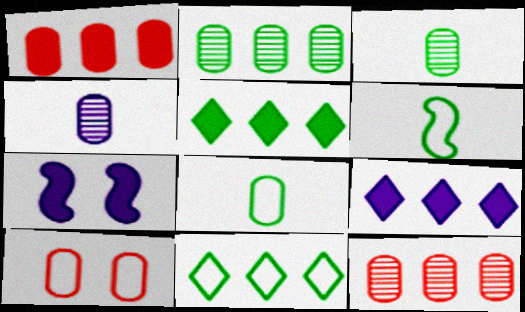[]